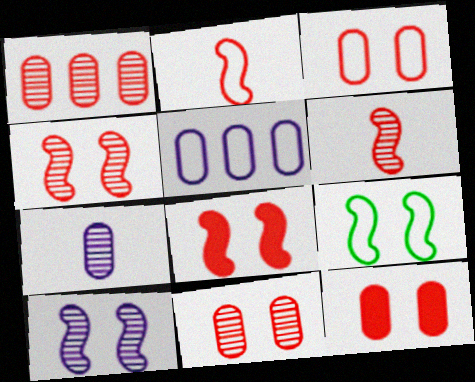[[3, 11, 12], 
[8, 9, 10]]